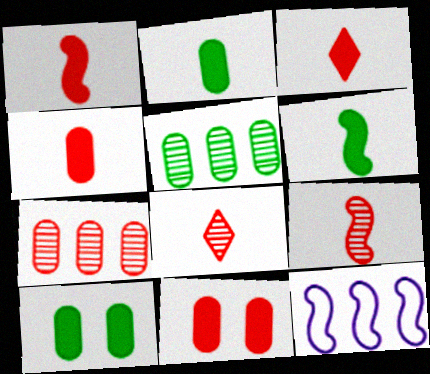[[1, 3, 4], 
[8, 10, 12]]